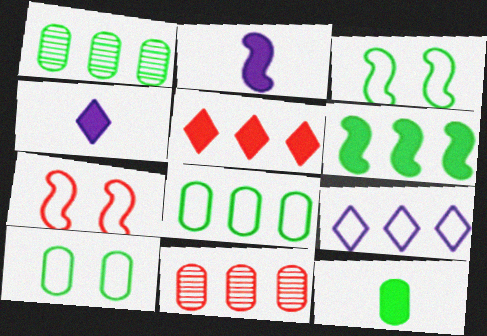[[1, 4, 7], 
[1, 10, 12], 
[3, 4, 11], 
[6, 9, 11]]